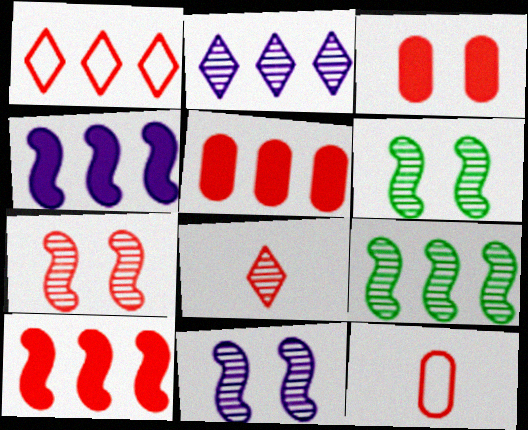[[6, 7, 11]]